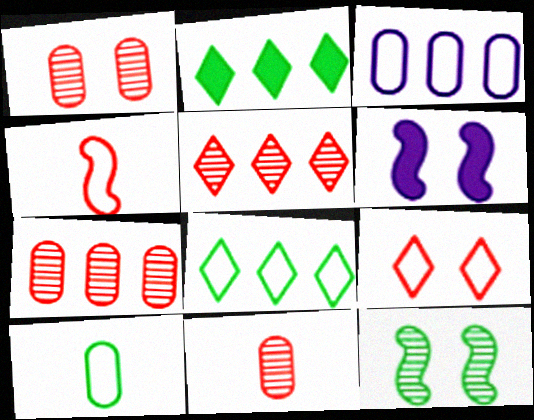[[1, 7, 11], 
[2, 10, 12], 
[5, 6, 10], 
[6, 8, 11]]